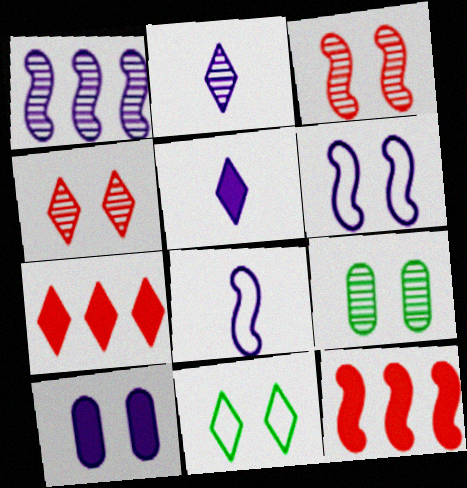[[2, 7, 11], 
[3, 10, 11], 
[7, 8, 9]]